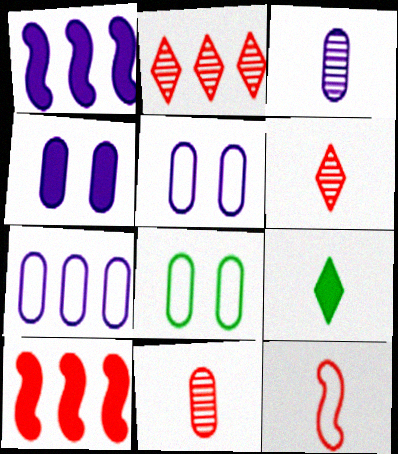[[1, 6, 8], 
[3, 4, 7], 
[3, 9, 12], 
[4, 9, 10]]